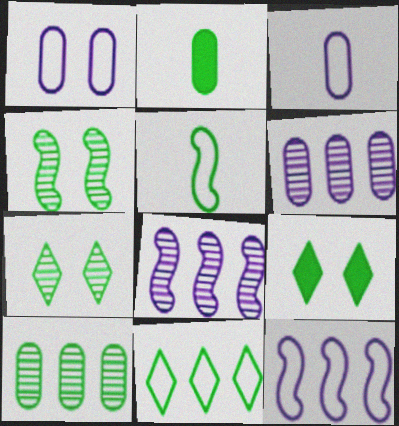[[2, 4, 11], 
[5, 9, 10]]